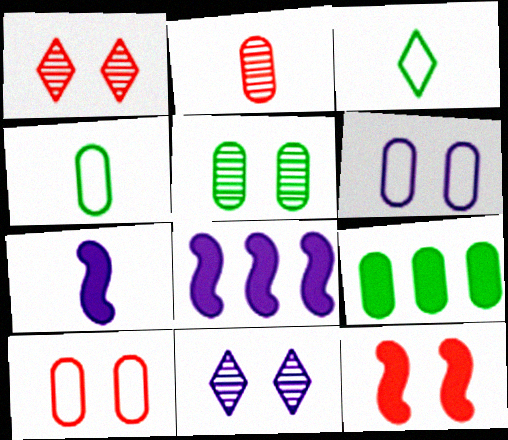[[1, 4, 8], 
[1, 10, 12], 
[2, 3, 7], 
[2, 6, 9], 
[4, 5, 9]]